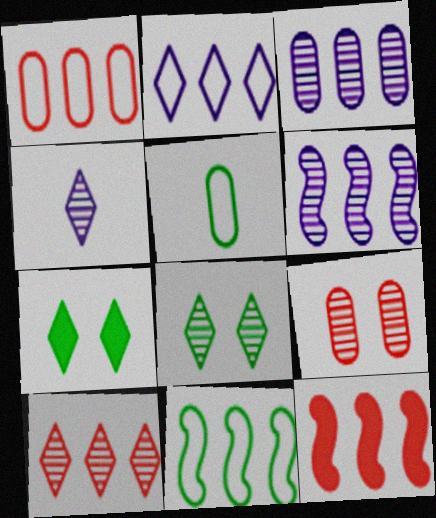[[1, 2, 11], 
[1, 10, 12], 
[4, 8, 10], 
[6, 11, 12]]